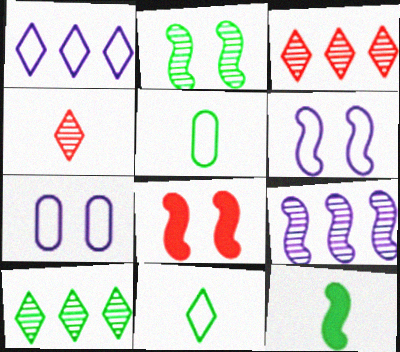[[2, 6, 8], 
[3, 7, 12]]